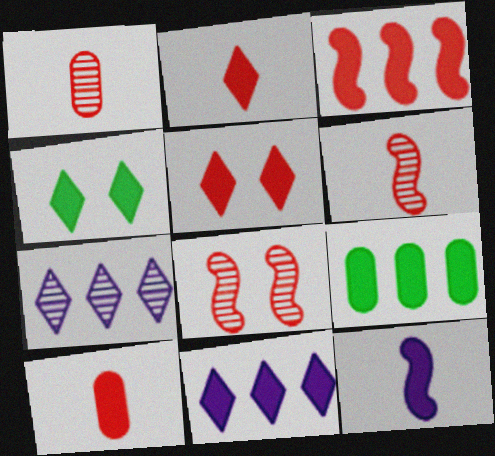[[2, 4, 11], 
[3, 5, 10], 
[3, 9, 11], 
[5, 9, 12]]